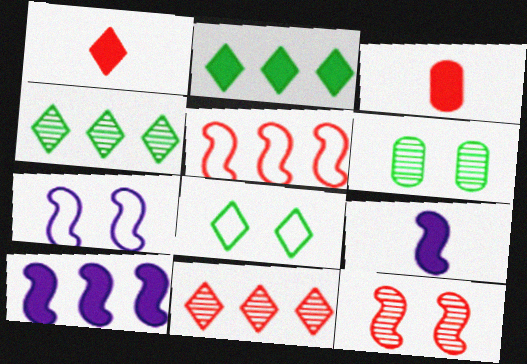[[3, 4, 7]]